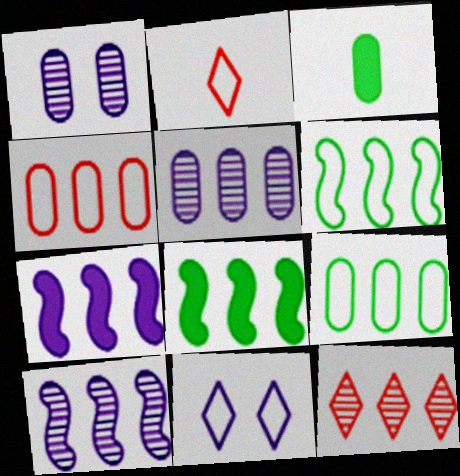[[1, 2, 8], 
[1, 3, 4], 
[7, 9, 12]]